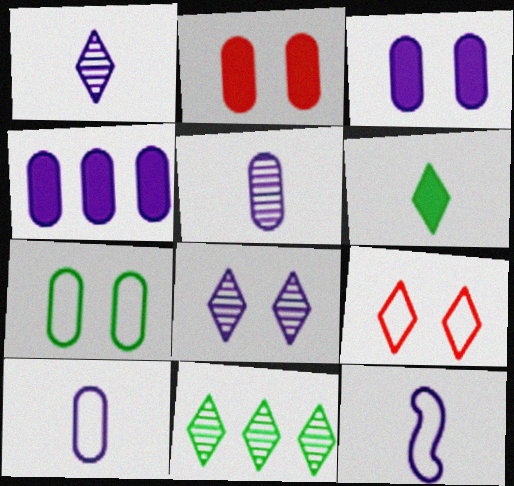[[2, 11, 12], 
[4, 8, 12]]